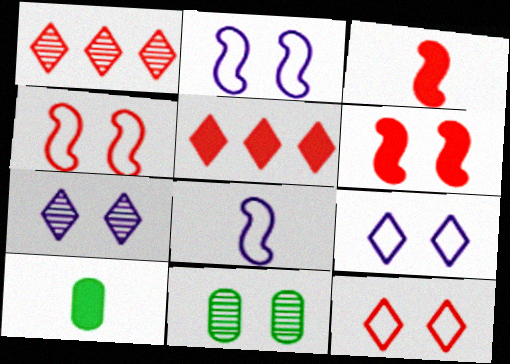[[1, 2, 10], 
[5, 8, 11], 
[6, 9, 11]]